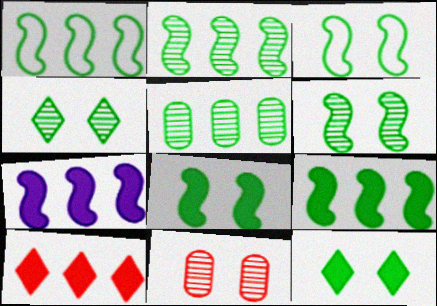[[1, 2, 9], 
[3, 6, 8]]